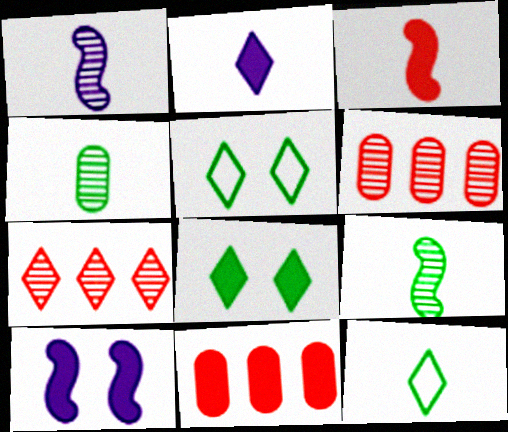[[1, 5, 11], 
[2, 5, 7], 
[6, 10, 12]]